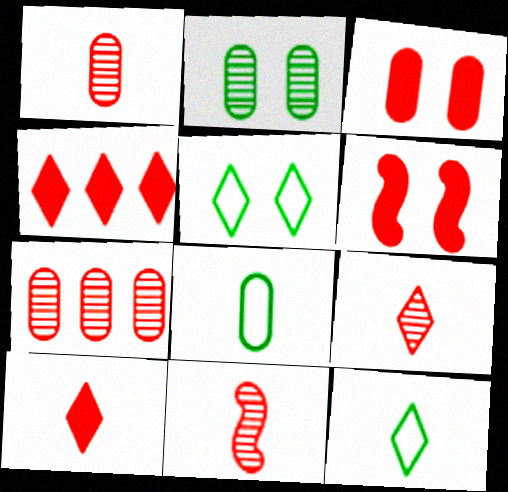[[1, 9, 11]]